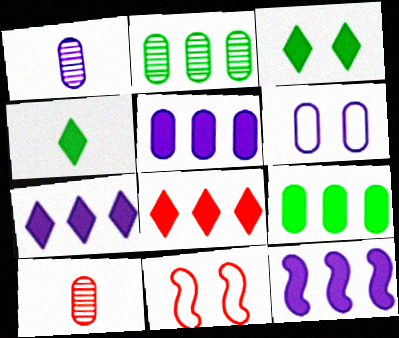[[1, 5, 6], 
[5, 7, 12], 
[6, 9, 10], 
[8, 9, 12], 
[8, 10, 11]]